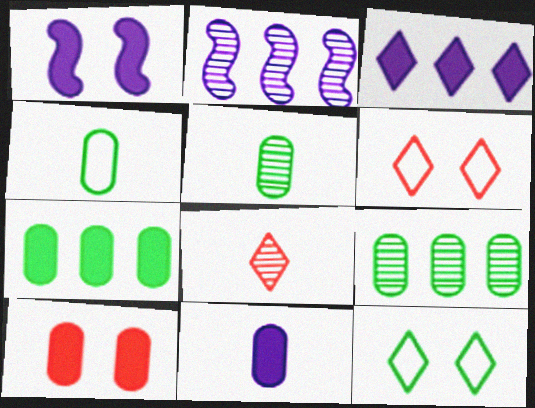[[1, 3, 11], 
[3, 8, 12], 
[7, 10, 11]]